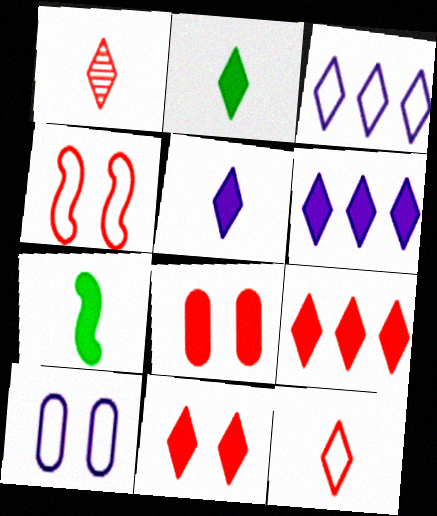[[2, 6, 11], 
[6, 7, 8]]